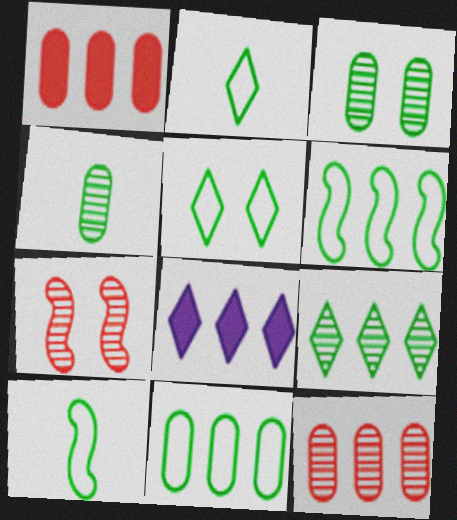[[5, 10, 11], 
[6, 8, 12]]